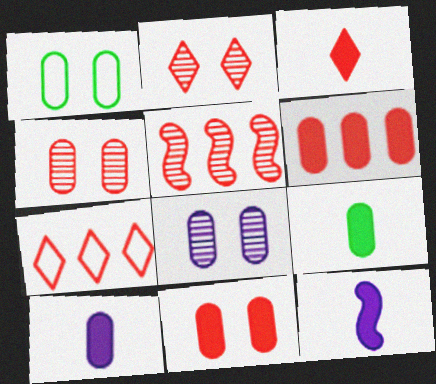[[1, 8, 11], 
[2, 3, 7], 
[3, 9, 12], 
[5, 6, 7]]